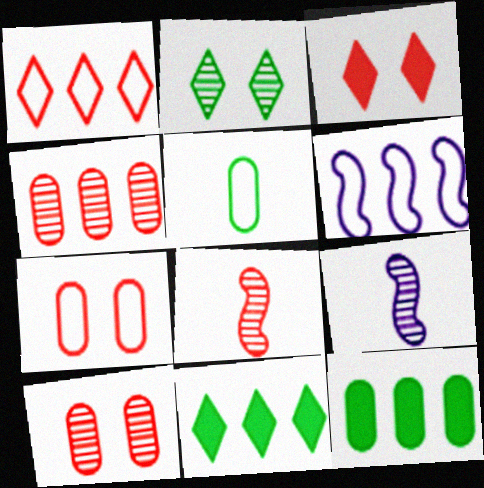[[2, 4, 9], 
[4, 6, 11], 
[7, 9, 11]]